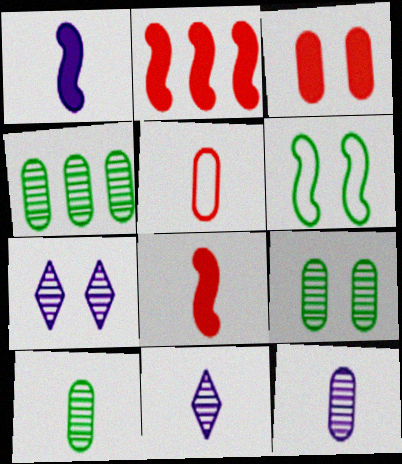[[3, 6, 7], 
[4, 9, 10]]